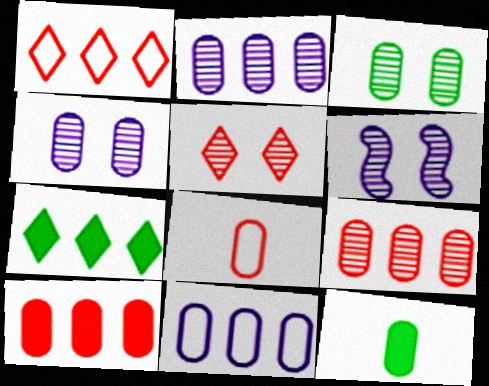[[1, 6, 12], 
[3, 5, 6], 
[6, 7, 8]]